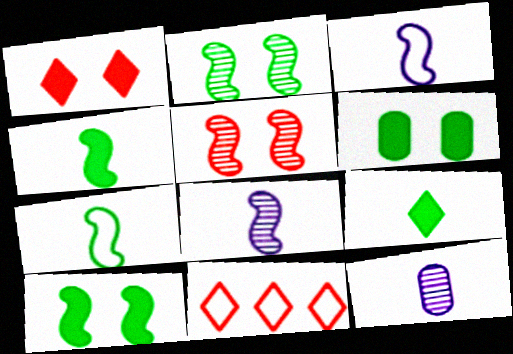[[6, 8, 11], 
[10, 11, 12]]